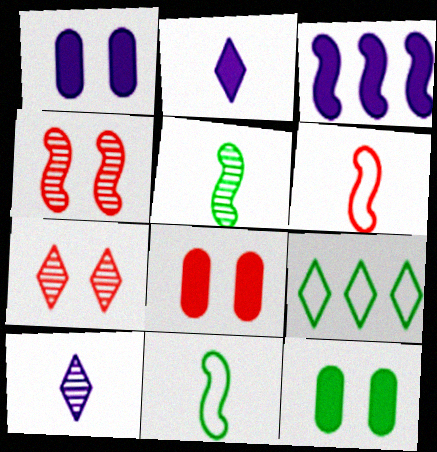[[1, 2, 3], 
[1, 8, 12], 
[2, 7, 9], 
[3, 4, 11], 
[5, 9, 12]]